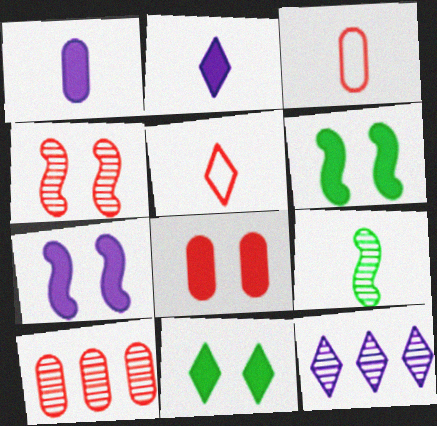[[1, 5, 9], 
[2, 3, 9], 
[3, 6, 12], 
[3, 8, 10], 
[5, 11, 12], 
[7, 8, 11]]